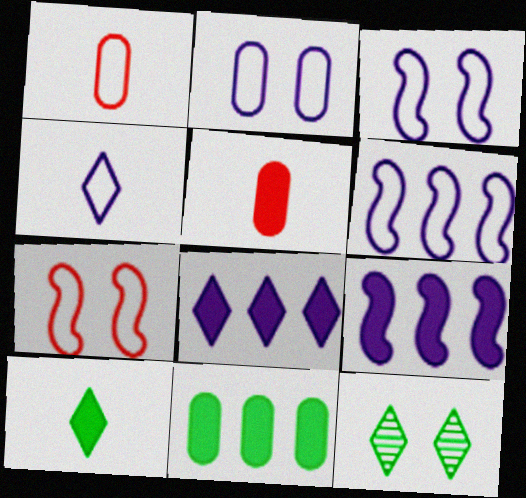[[1, 9, 12], 
[2, 4, 6], 
[5, 6, 12]]